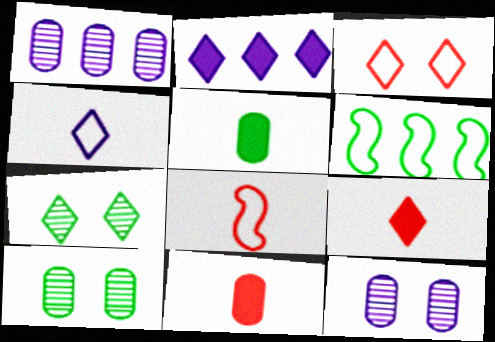[[2, 8, 10], 
[5, 6, 7], 
[6, 9, 12]]